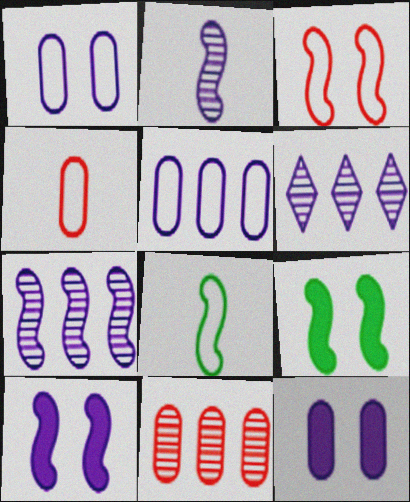[[4, 6, 9]]